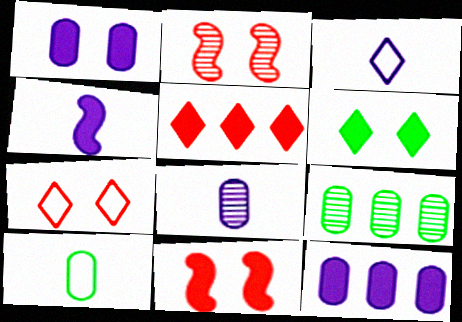[[1, 6, 11], 
[3, 4, 8], 
[3, 9, 11], 
[4, 7, 9]]